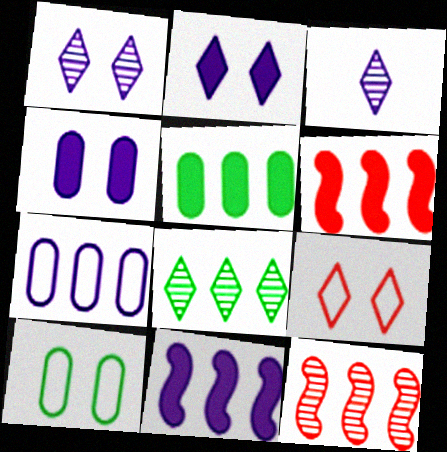[[3, 6, 10], 
[6, 7, 8]]